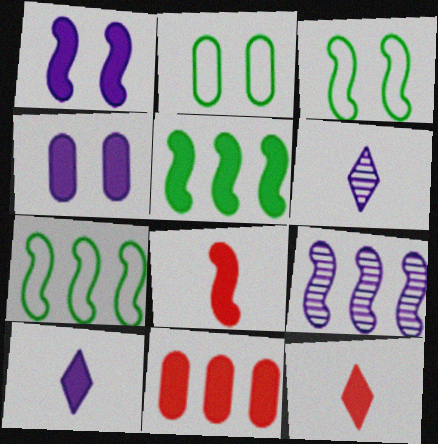[[1, 5, 8], 
[2, 9, 12], 
[3, 6, 11], 
[3, 8, 9], 
[4, 5, 12]]